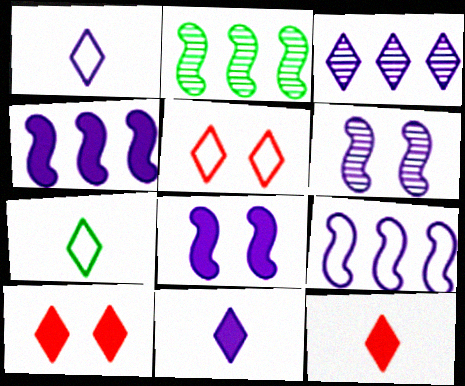[[3, 7, 10]]